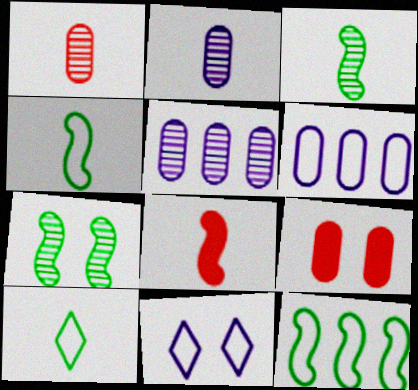[[2, 8, 10], 
[7, 9, 11]]